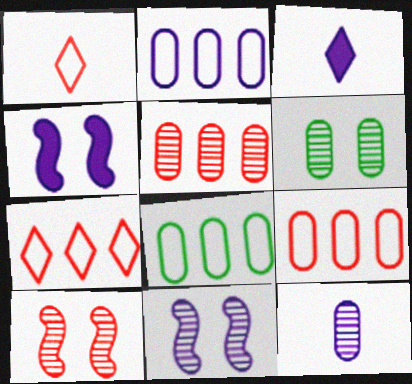[[2, 3, 11], 
[2, 8, 9], 
[3, 8, 10], 
[5, 6, 12]]